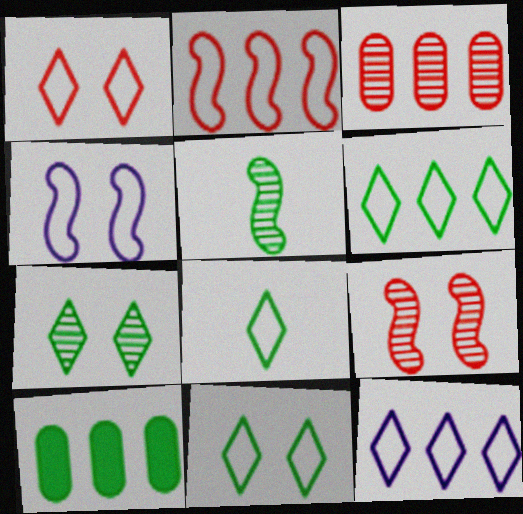[[1, 8, 12], 
[5, 10, 11], 
[6, 8, 11]]